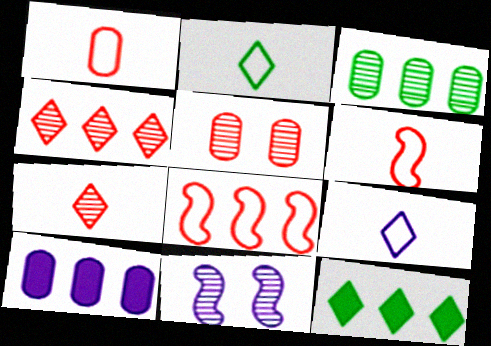[[1, 11, 12], 
[3, 7, 11], 
[9, 10, 11]]